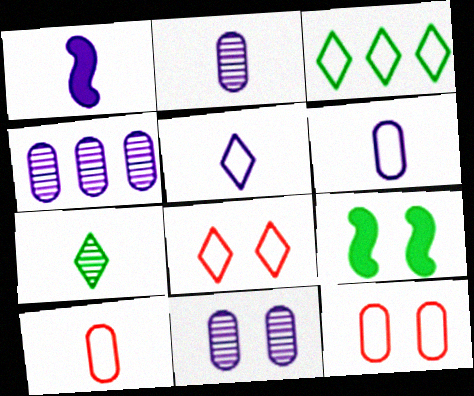[[1, 2, 5], 
[1, 7, 10], 
[2, 4, 11], 
[3, 5, 8], 
[8, 9, 11]]